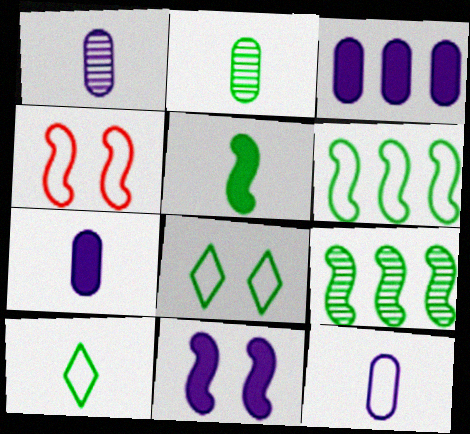[[1, 7, 12], 
[2, 5, 10]]